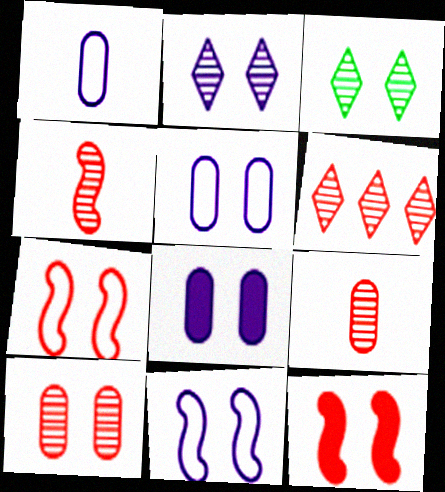[[2, 8, 11], 
[3, 5, 12], 
[3, 7, 8], 
[4, 6, 10]]